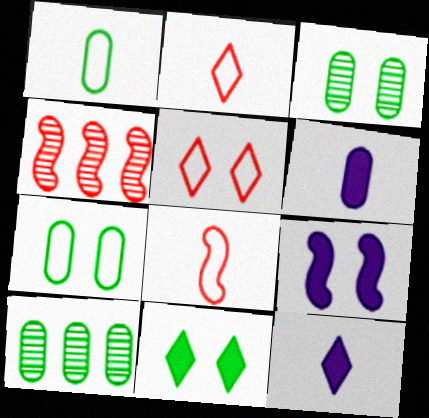[[2, 9, 10], 
[3, 5, 9], 
[4, 7, 12]]